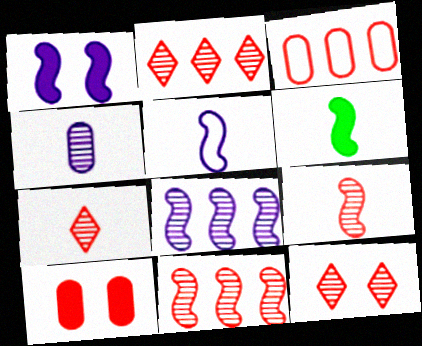[[1, 5, 8], 
[2, 7, 12], 
[5, 6, 9]]